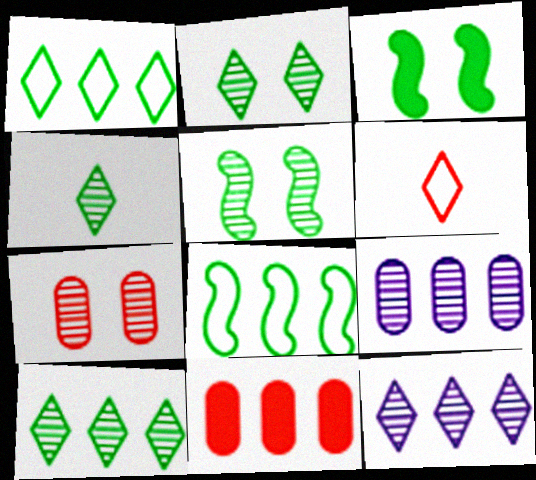[[2, 4, 10], 
[3, 6, 9], 
[8, 11, 12]]